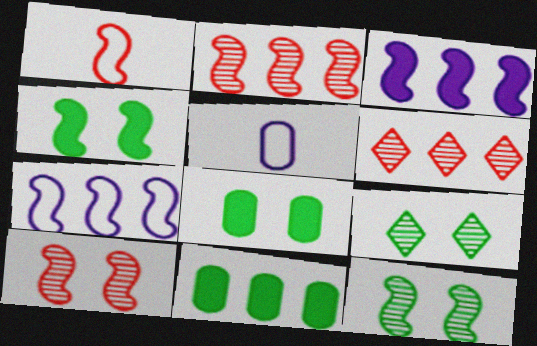[[1, 3, 12], 
[4, 5, 6], 
[6, 7, 11]]